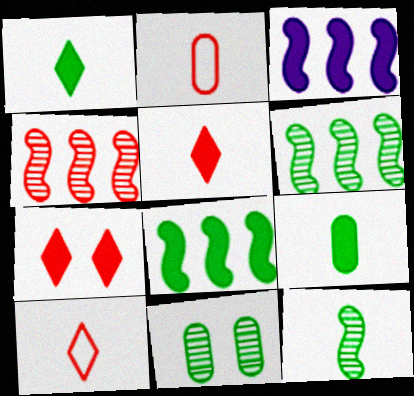[[2, 4, 7], 
[3, 7, 9], 
[3, 10, 11]]